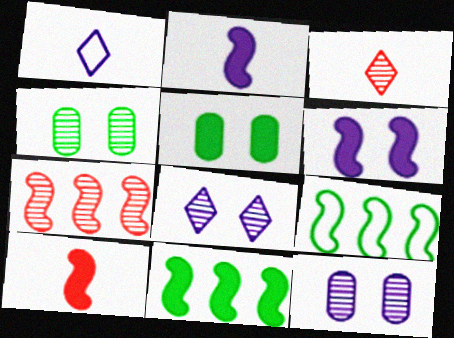[[1, 5, 7], 
[6, 10, 11]]